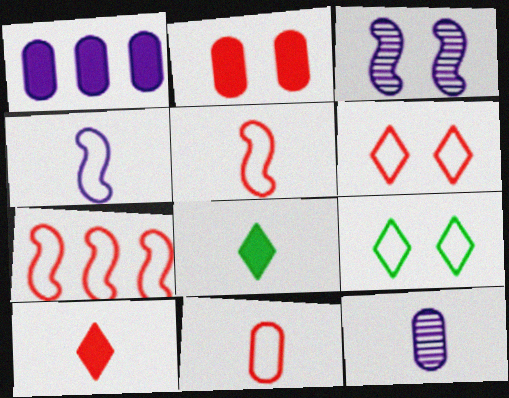[[2, 3, 9], 
[5, 8, 12], 
[6, 7, 11]]